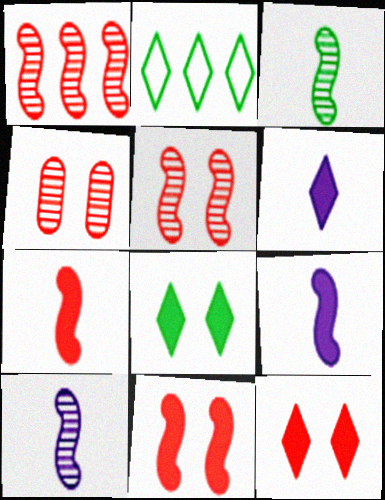[[2, 4, 9]]